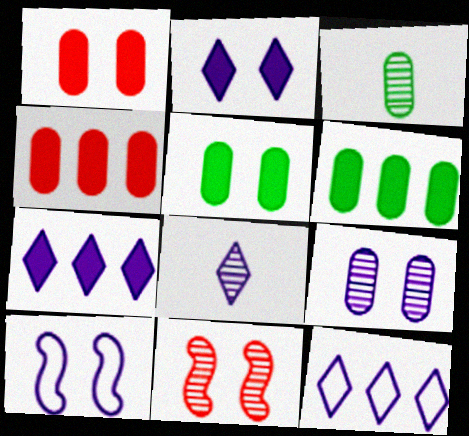[[2, 8, 12], 
[2, 9, 10]]